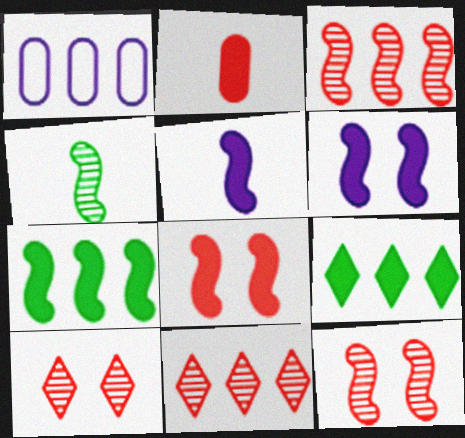[[1, 3, 9], 
[1, 7, 11], 
[2, 6, 9], 
[5, 7, 8]]